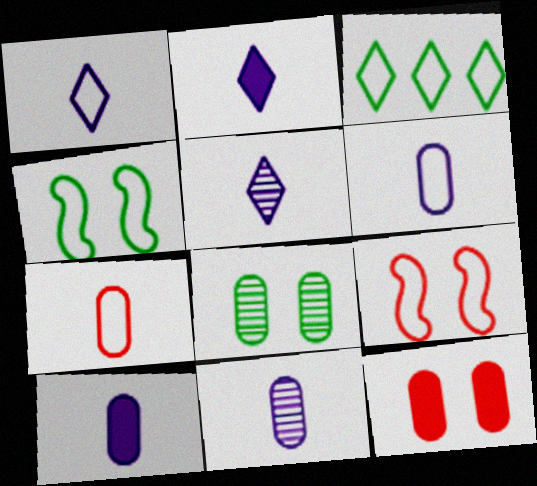[[1, 2, 5], 
[3, 6, 9], 
[6, 10, 11]]